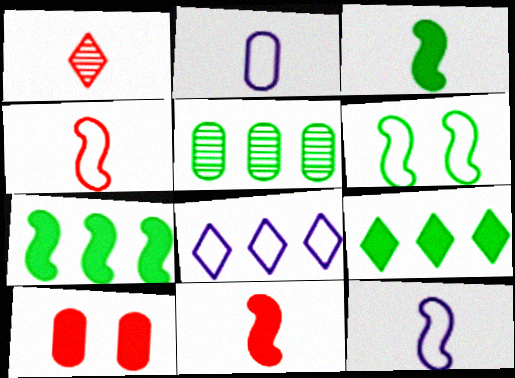[[1, 2, 3], 
[2, 5, 10]]